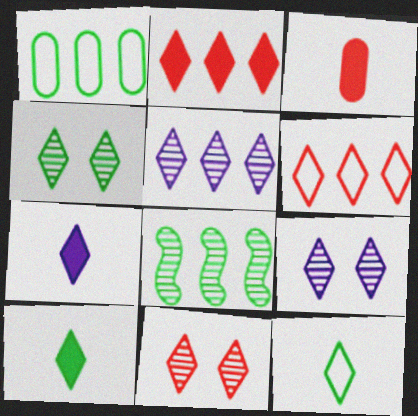[[2, 9, 12], 
[4, 6, 7], 
[4, 9, 11], 
[6, 9, 10]]